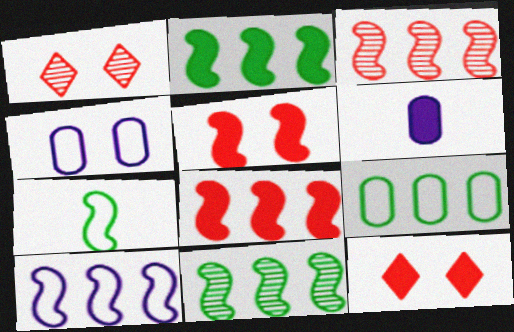[[2, 3, 10], 
[2, 6, 12], 
[8, 10, 11]]